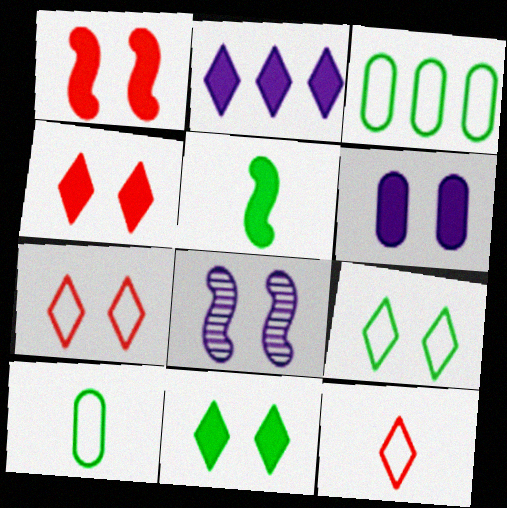[[1, 6, 11]]